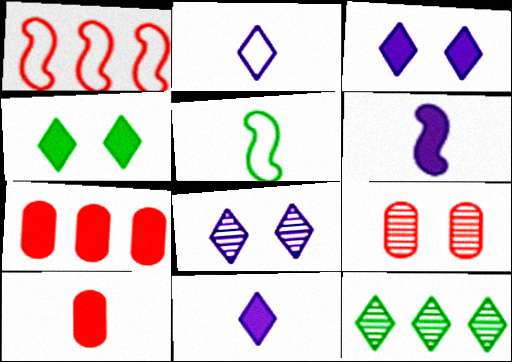[[4, 6, 7], 
[5, 7, 8]]